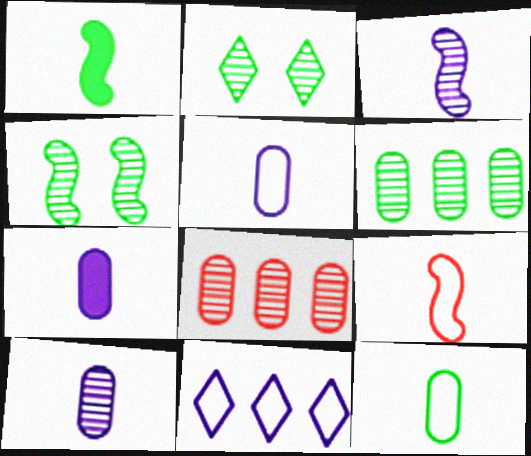[[1, 3, 9], 
[2, 3, 8], 
[5, 7, 10]]